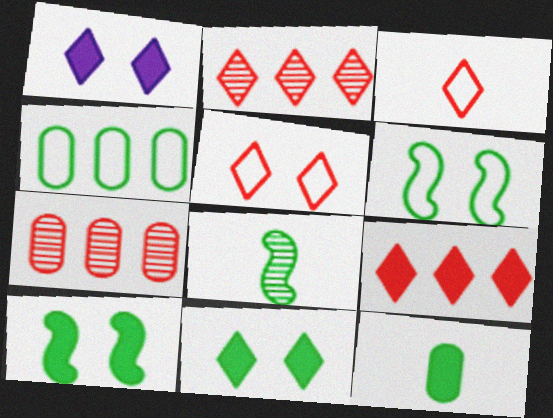[[4, 8, 11]]